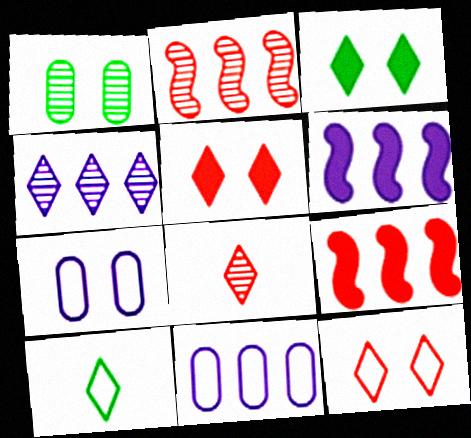[[4, 5, 10], 
[4, 6, 11]]